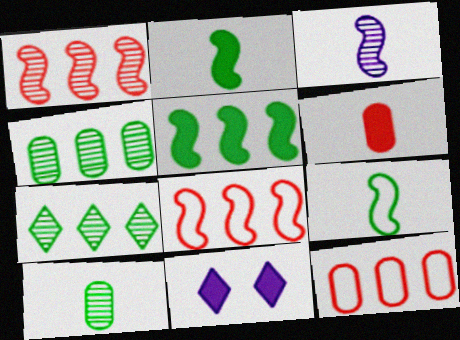[[5, 6, 11], 
[8, 10, 11]]